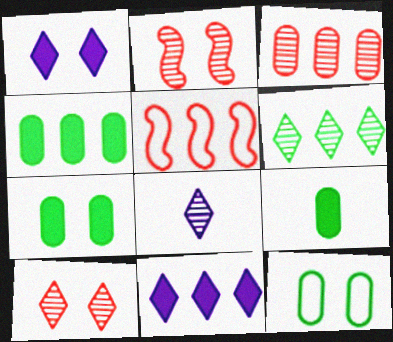[[1, 2, 12], 
[4, 7, 9], 
[5, 7, 8], 
[6, 8, 10]]